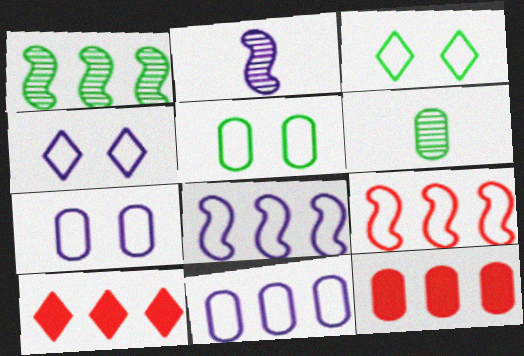[[1, 10, 11], 
[2, 3, 12], 
[2, 5, 10], 
[6, 7, 12]]